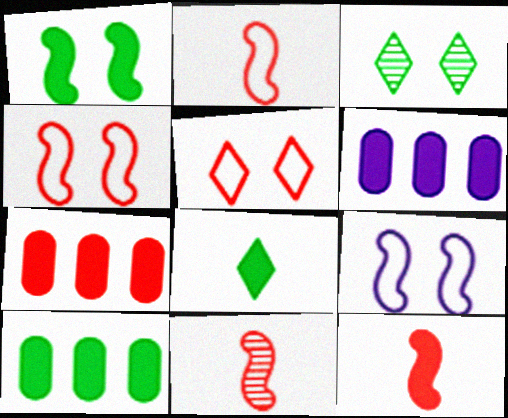[[1, 8, 10], 
[2, 3, 6], 
[2, 11, 12], 
[5, 7, 11], 
[6, 7, 10]]